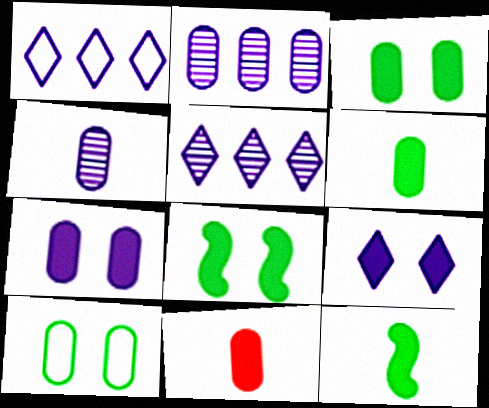[[2, 10, 11]]